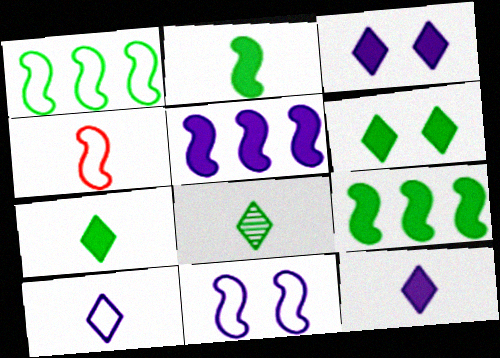[[1, 4, 11]]